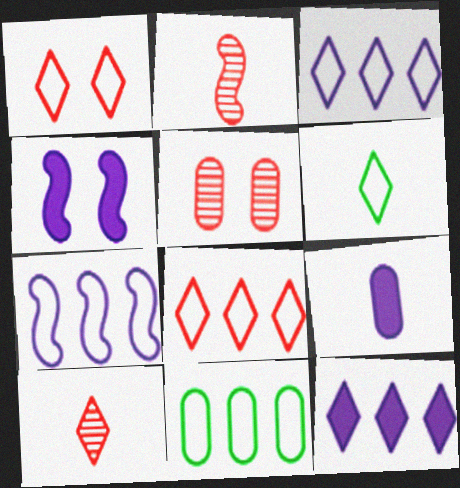[[1, 3, 6], 
[2, 6, 9], 
[4, 9, 12], 
[4, 10, 11], 
[5, 9, 11], 
[7, 8, 11]]